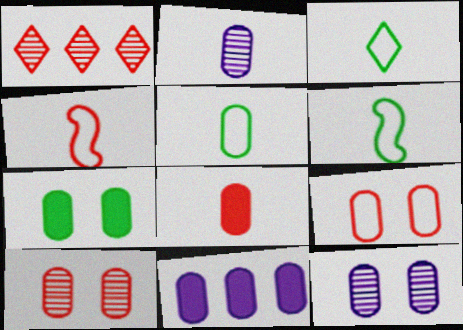[[2, 5, 8], 
[3, 5, 6], 
[5, 10, 11], 
[7, 8, 11], 
[7, 9, 12]]